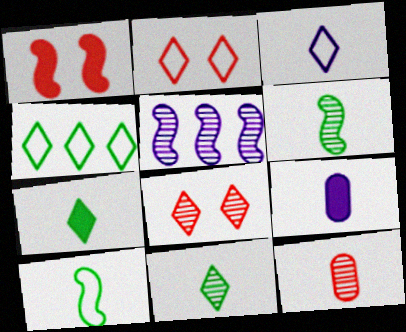[[1, 5, 10], 
[2, 3, 4]]